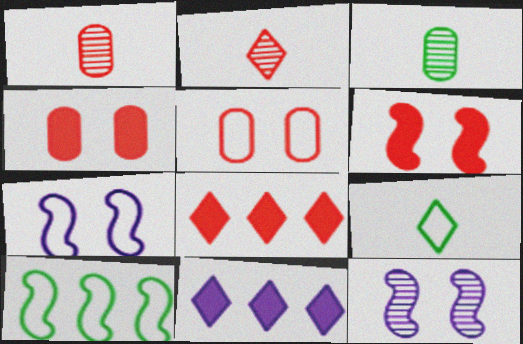[[3, 7, 8]]